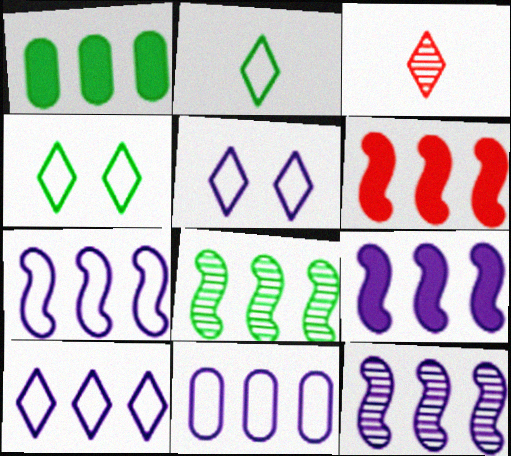[[6, 7, 8], 
[7, 9, 12], 
[7, 10, 11]]